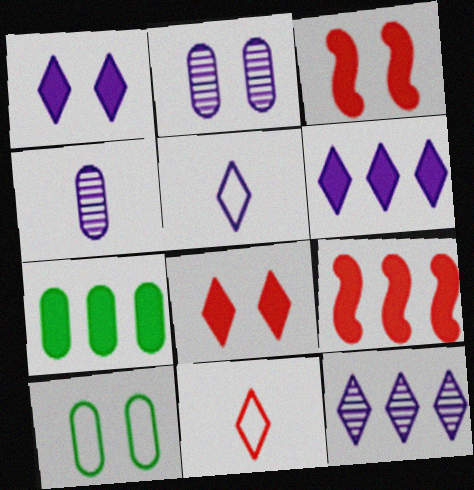[[1, 5, 12], 
[6, 7, 9]]